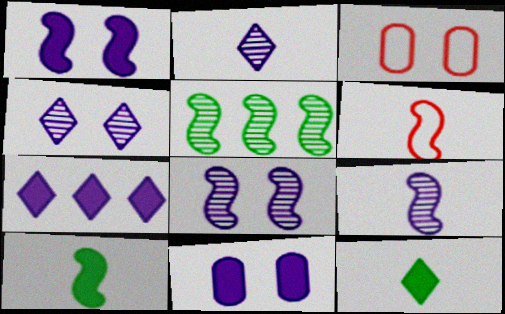[[1, 5, 6], 
[6, 9, 10]]